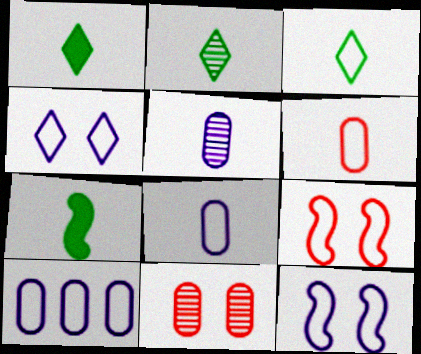[[1, 2, 3], 
[3, 9, 10]]